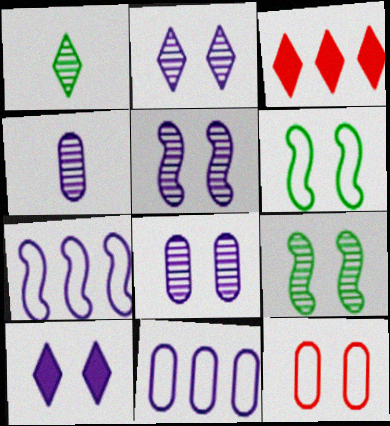[[2, 5, 8], 
[3, 4, 6], 
[4, 7, 10], 
[9, 10, 12]]